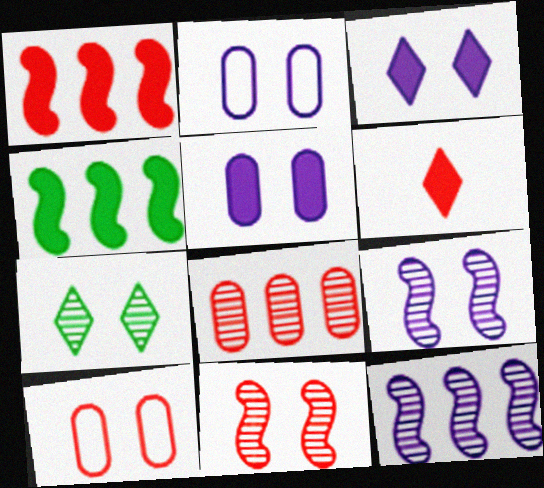[[2, 3, 9], 
[4, 5, 6]]